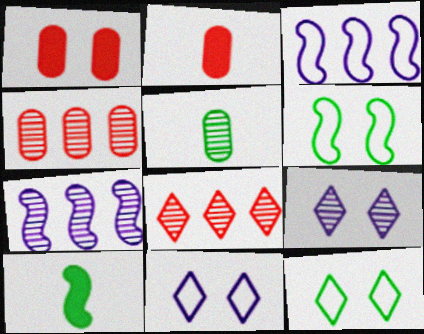[[1, 6, 9], 
[2, 7, 12], 
[4, 10, 11]]